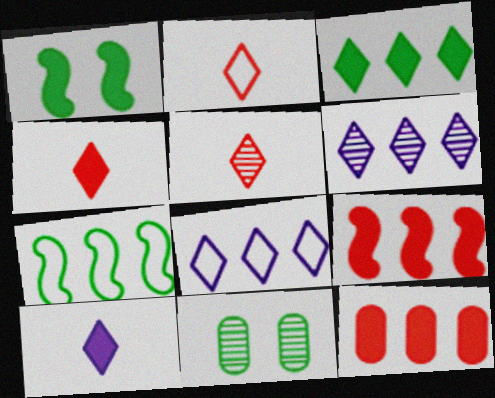[[1, 10, 12], 
[2, 4, 5], 
[6, 7, 12]]